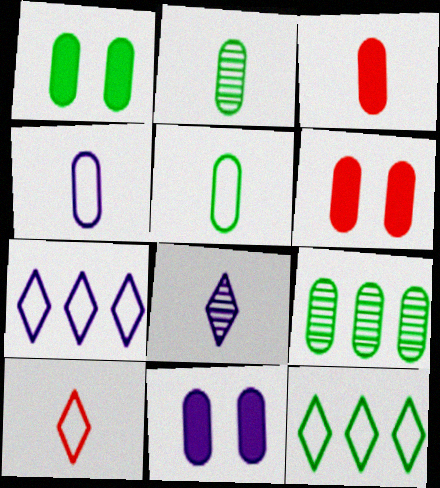[[1, 5, 9], 
[1, 6, 11], 
[2, 3, 4], 
[4, 6, 9]]